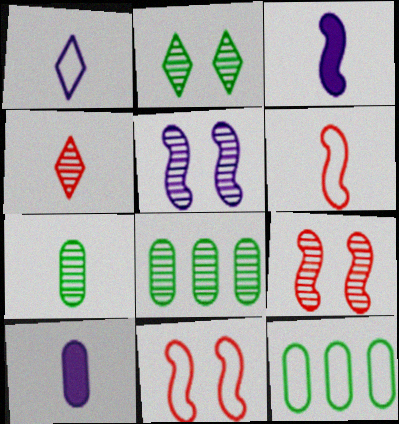[[1, 11, 12], 
[4, 5, 8]]